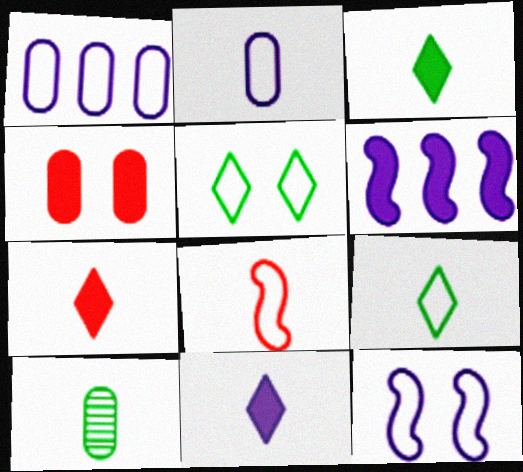[[1, 4, 10], 
[1, 5, 8], 
[2, 8, 9], 
[3, 4, 6], 
[3, 7, 11], 
[8, 10, 11]]